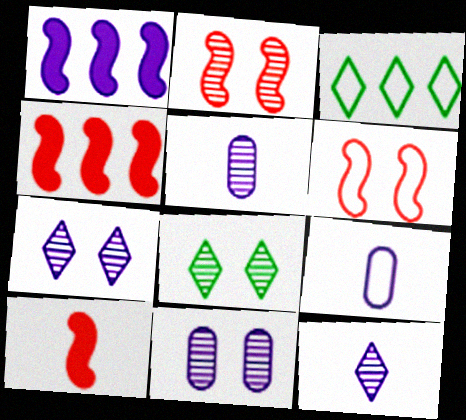[[1, 7, 9], 
[2, 8, 11], 
[3, 6, 9], 
[3, 10, 11], 
[4, 8, 9]]